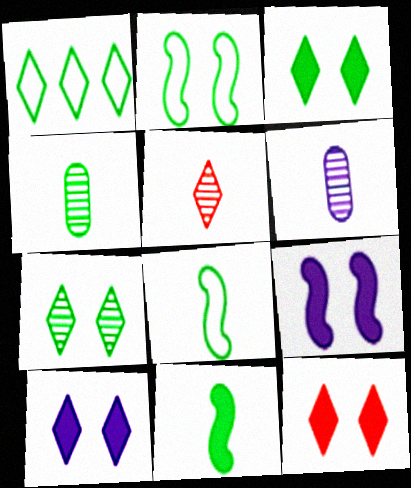[[1, 5, 10], 
[3, 10, 12]]